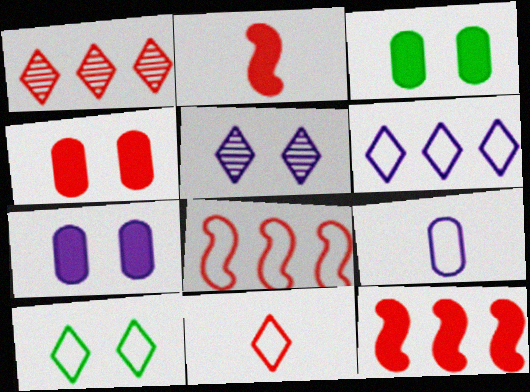[[3, 4, 7], 
[6, 10, 11], 
[8, 9, 10]]